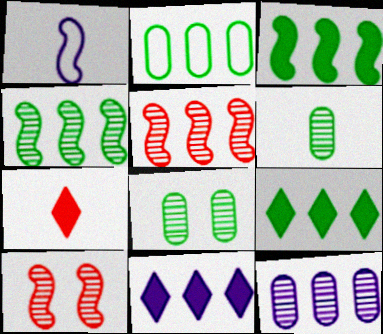[[1, 3, 10], 
[1, 6, 7], 
[2, 4, 9], 
[2, 5, 11]]